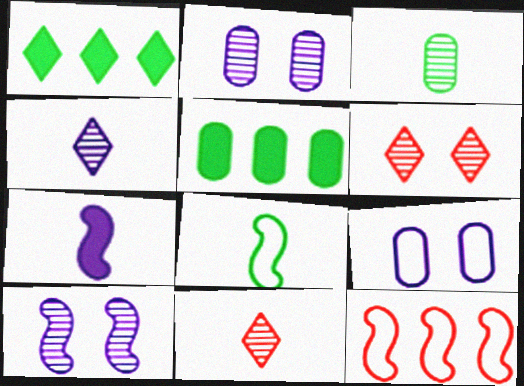[]